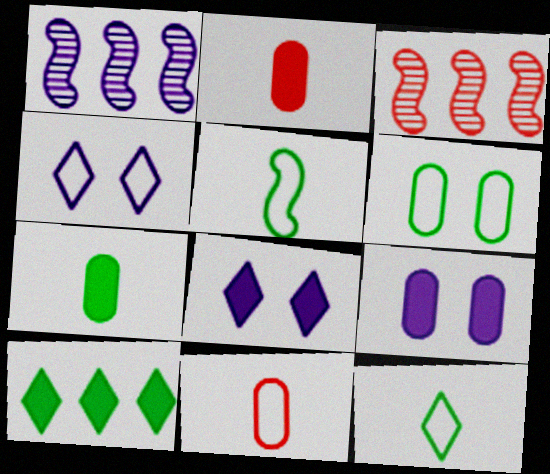[[3, 4, 7], 
[3, 9, 12]]